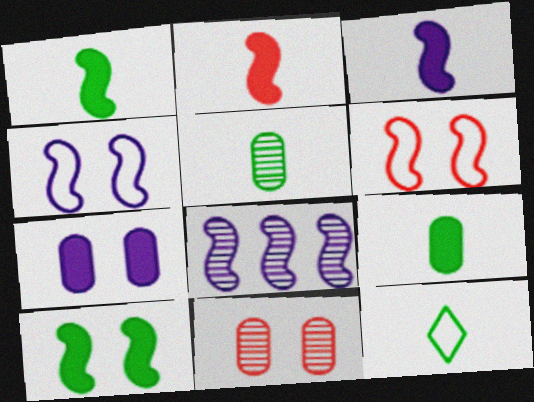[[1, 2, 3], 
[1, 5, 12], 
[1, 6, 8], 
[3, 4, 8]]